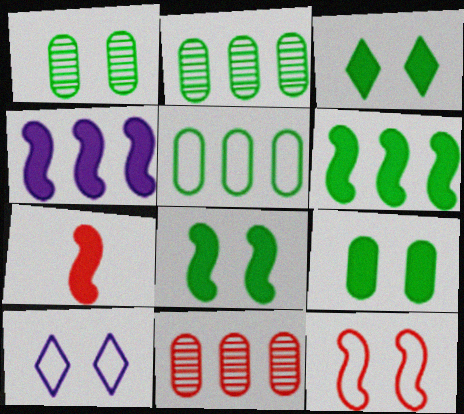[[2, 7, 10], 
[3, 8, 9], 
[4, 7, 8]]